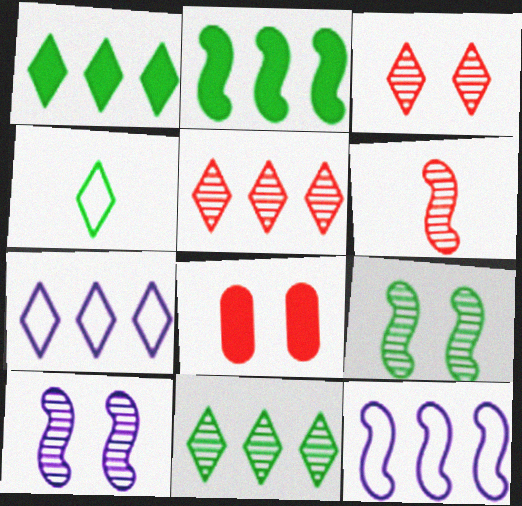[[1, 5, 7]]